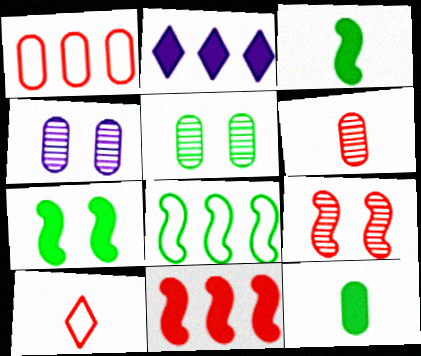[[1, 4, 12]]